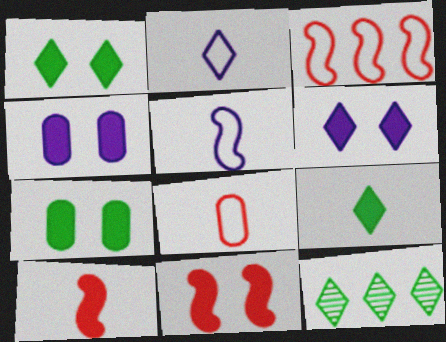[[1, 4, 11], 
[6, 7, 11]]